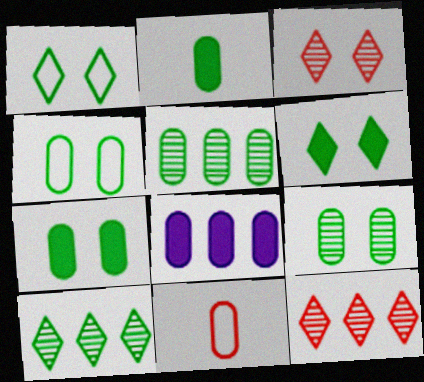[[2, 4, 5], 
[4, 7, 9], 
[8, 9, 11]]